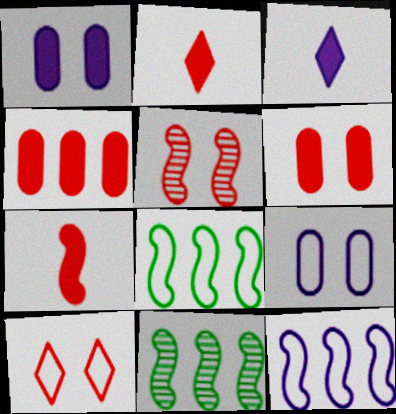[[2, 9, 11], 
[5, 6, 10]]